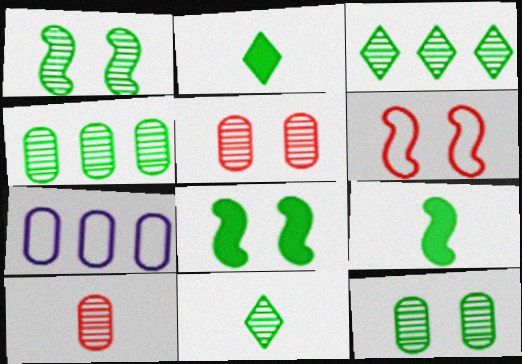[[1, 4, 11]]